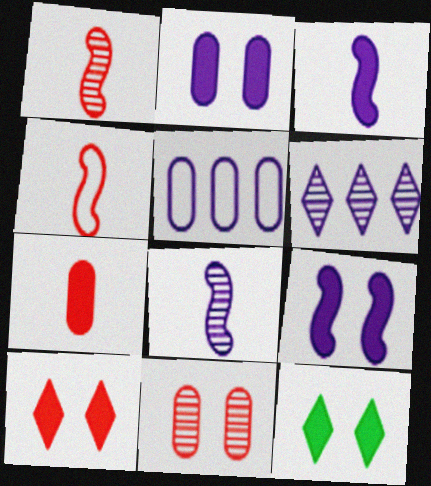[[1, 5, 12]]